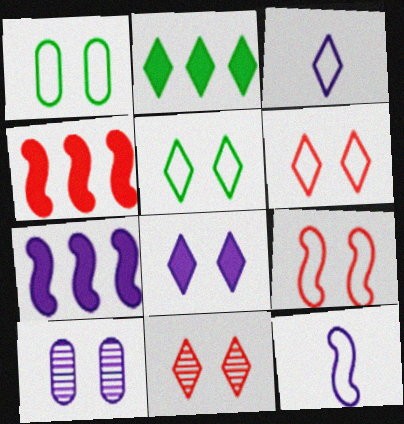[[2, 3, 11], 
[3, 7, 10], 
[5, 8, 11]]